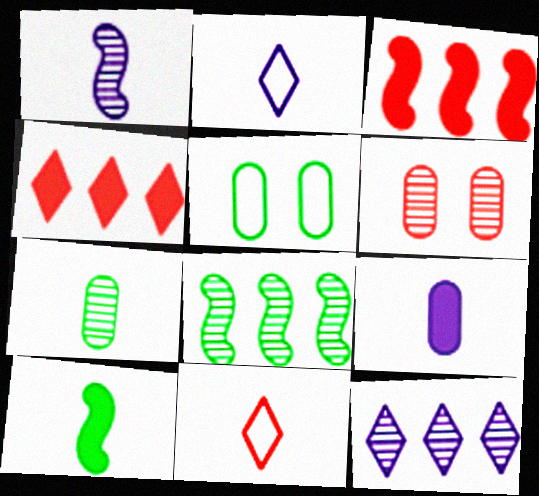[[1, 2, 9], 
[1, 4, 5], 
[3, 6, 11]]